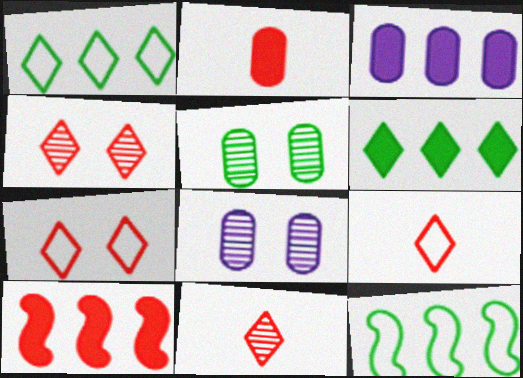[[3, 6, 10]]